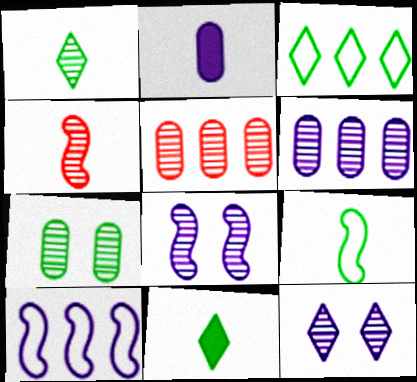[[1, 5, 8], 
[2, 10, 12]]